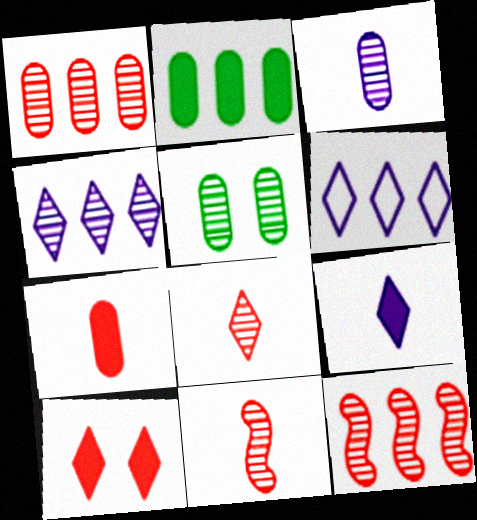[[1, 3, 5], 
[2, 6, 12], 
[4, 5, 11]]